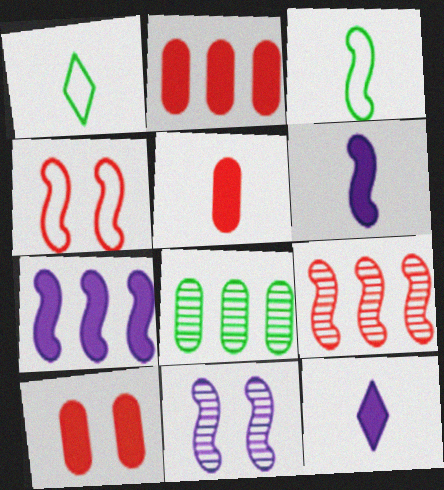[[1, 2, 11], 
[2, 5, 10], 
[4, 8, 12]]